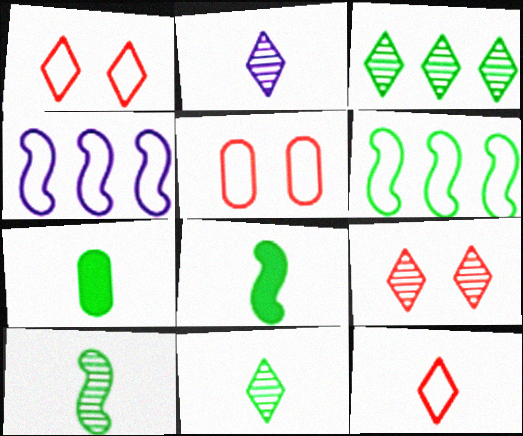[[2, 3, 9], 
[4, 7, 9]]